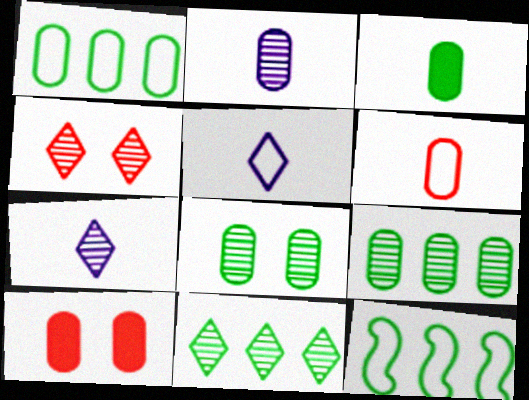[[1, 2, 10], 
[1, 3, 8], 
[2, 3, 6], 
[4, 7, 11], 
[7, 10, 12]]